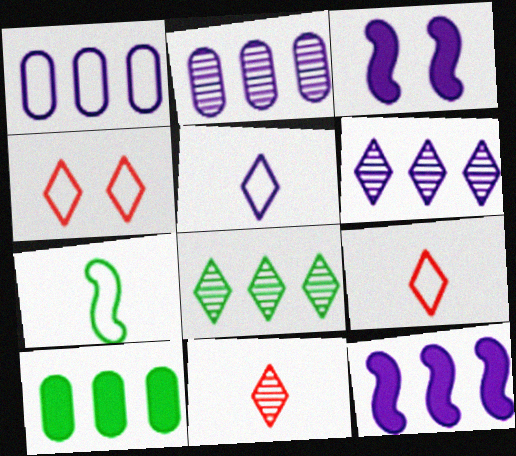[[1, 4, 7], 
[1, 6, 12], 
[2, 3, 5]]